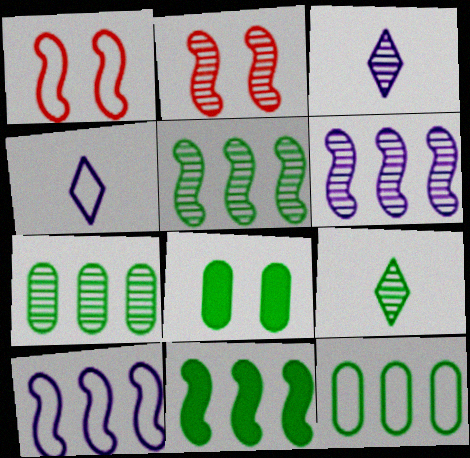[[1, 4, 12], 
[2, 3, 7]]